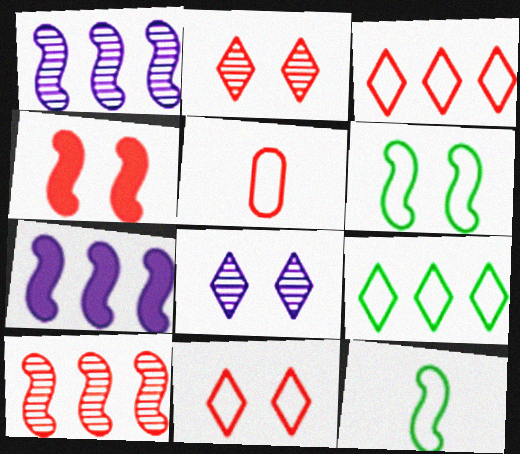[[1, 4, 12]]